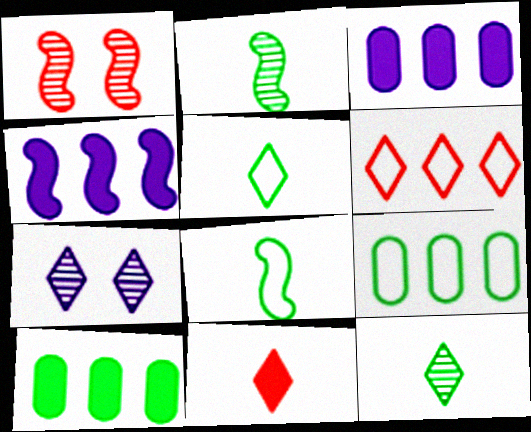[[1, 3, 5], 
[1, 4, 8]]